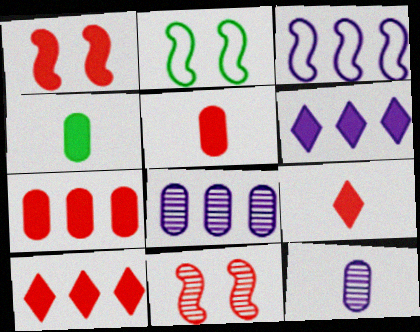[[1, 4, 6], 
[1, 5, 10], 
[1, 7, 9], 
[2, 8, 9], 
[2, 10, 12], 
[3, 6, 8]]